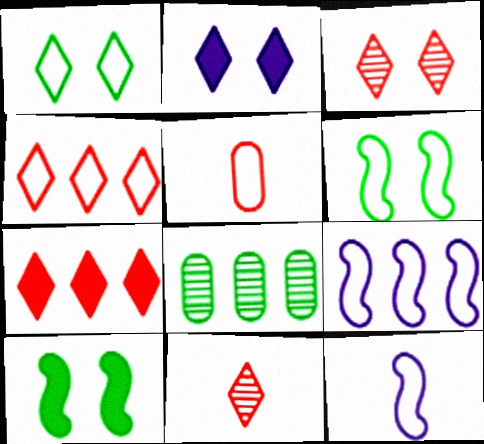[[1, 2, 3], 
[1, 5, 9], 
[7, 8, 9]]